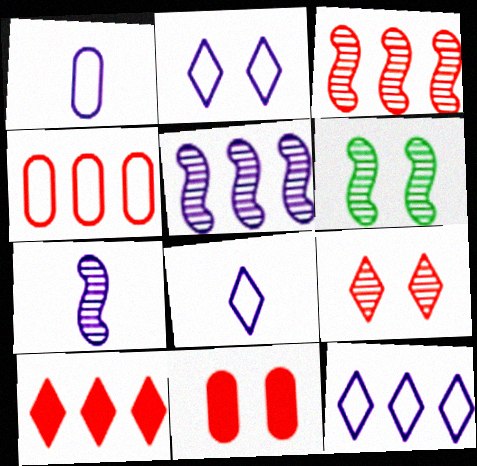[[1, 6, 10], 
[2, 6, 11], 
[2, 8, 12], 
[3, 4, 10], 
[3, 6, 7]]